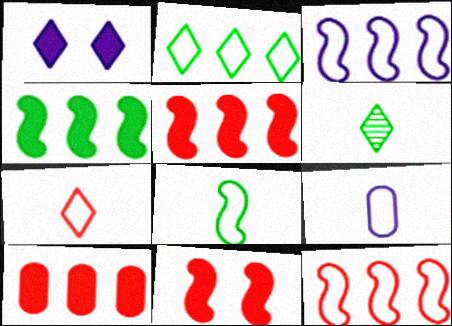[[7, 8, 9]]